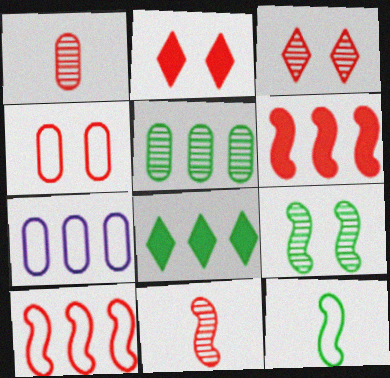[[1, 2, 10]]